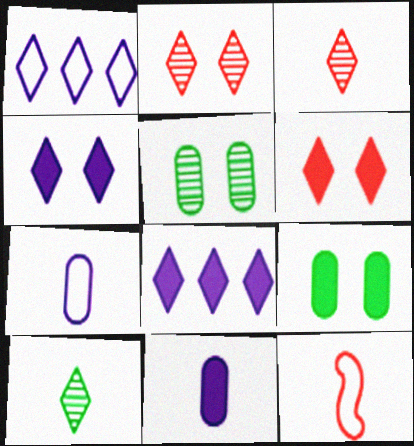[[1, 6, 10], 
[5, 8, 12], 
[10, 11, 12]]